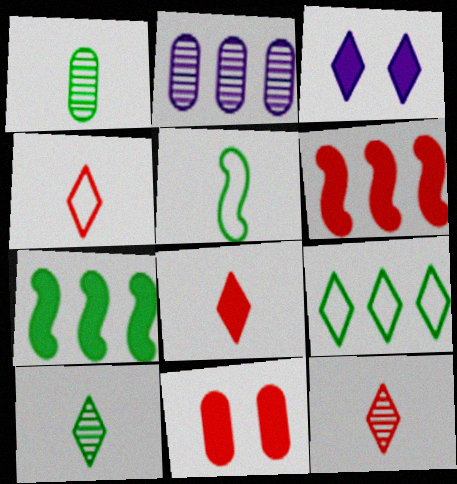[[2, 6, 9], 
[3, 9, 12], 
[4, 8, 12], 
[6, 8, 11]]